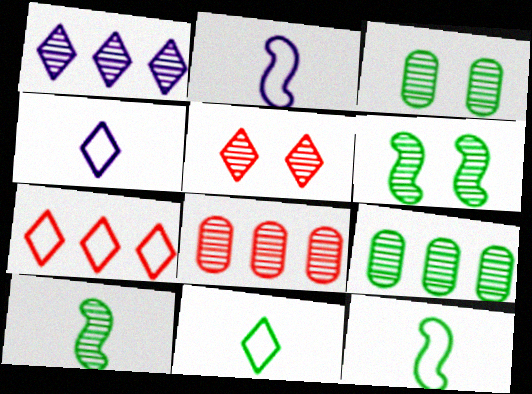[]